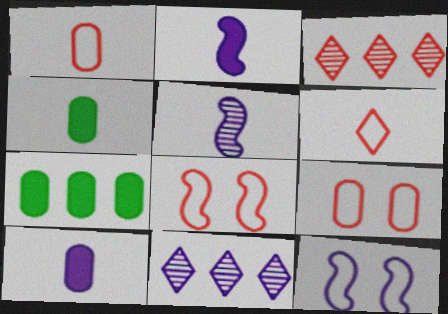[[3, 4, 12], 
[4, 5, 6], 
[4, 8, 11], 
[10, 11, 12]]